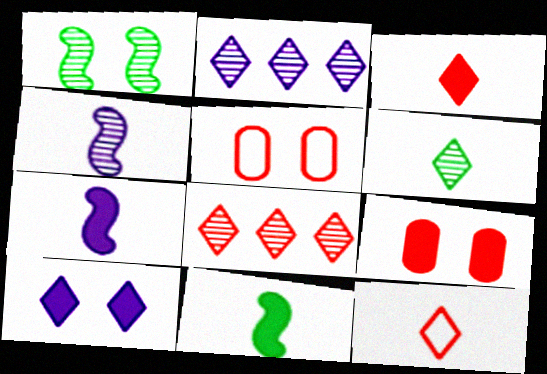[[1, 5, 10], 
[2, 5, 11]]